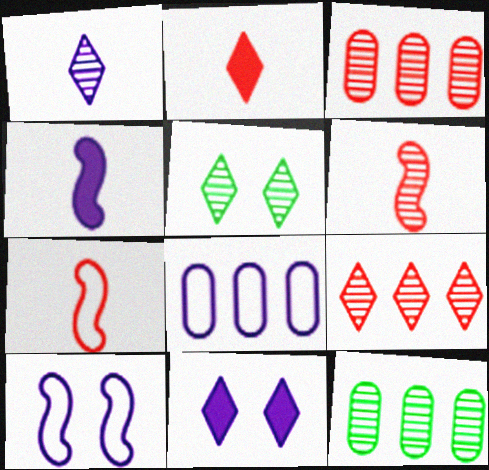[[1, 5, 9], 
[2, 10, 12], 
[7, 11, 12]]